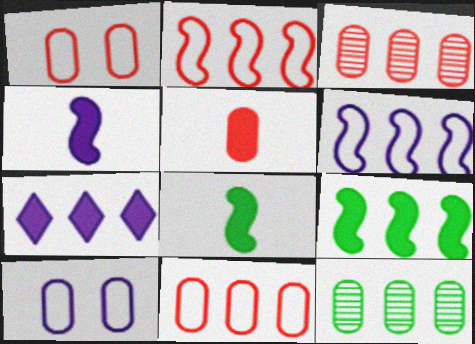[[1, 3, 5], 
[2, 7, 12], 
[5, 10, 12]]